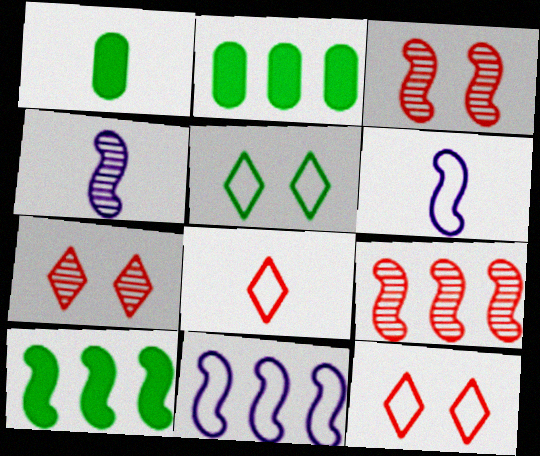[[1, 4, 8], 
[1, 7, 11], 
[2, 4, 12], 
[2, 6, 7], 
[3, 6, 10], 
[9, 10, 11]]